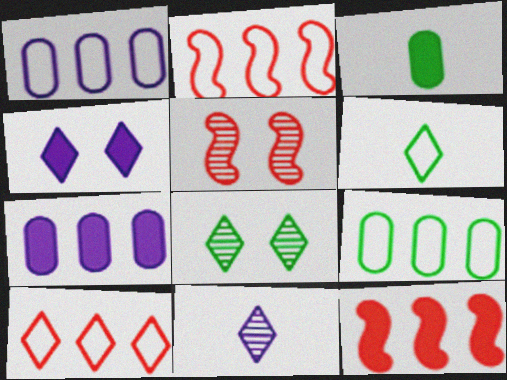[[3, 4, 12], 
[5, 6, 7]]